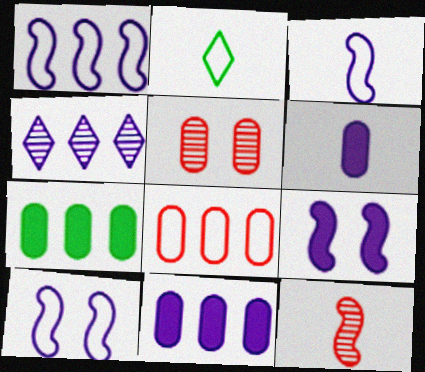[[1, 3, 10], 
[1, 4, 11], 
[2, 6, 12], 
[2, 8, 10], 
[4, 6, 10]]